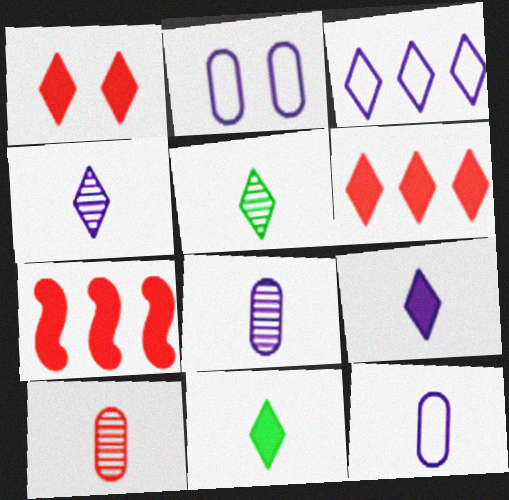[[1, 3, 5], 
[2, 5, 7]]